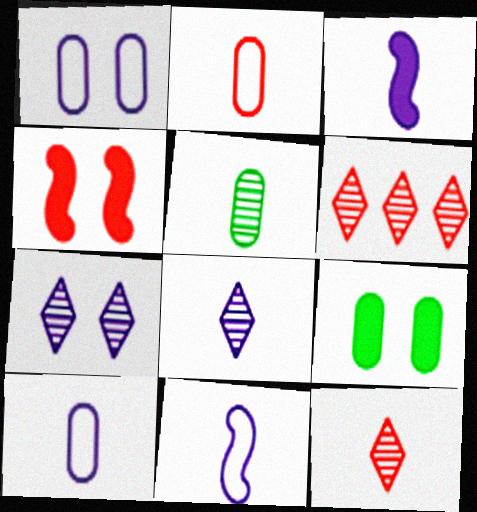[[2, 4, 6], 
[3, 8, 10], 
[6, 9, 11]]